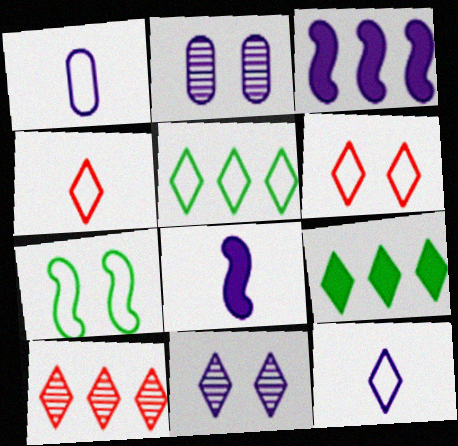[[1, 3, 11], 
[2, 3, 12], 
[4, 9, 11], 
[5, 6, 12]]